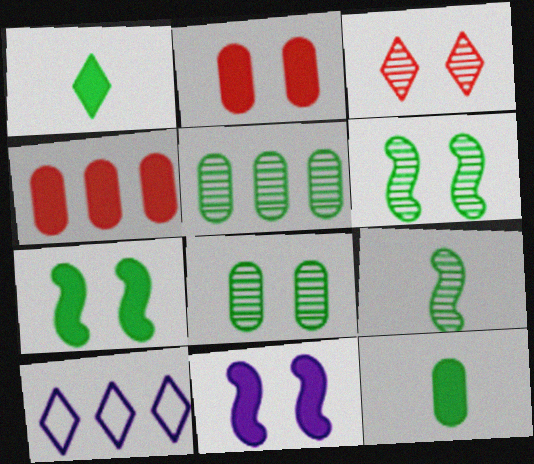[[1, 3, 10], 
[1, 4, 11], 
[2, 9, 10]]